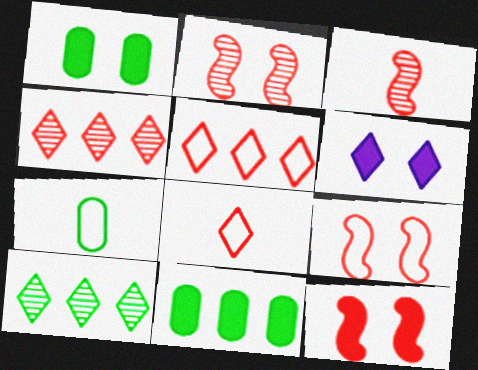[[1, 6, 12], 
[2, 9, 12], 
[6, 8, 10]]